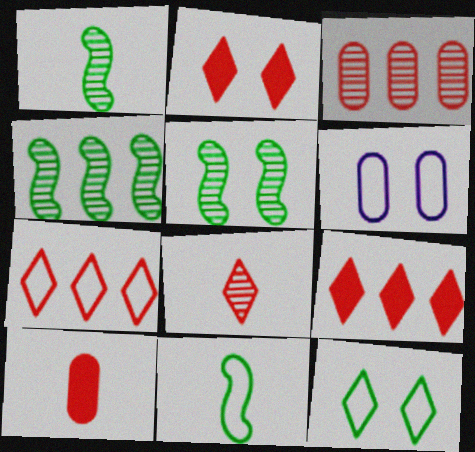[[1, 4, 5], 
[1, 6, 9], 
[2, 5, 6], 
[2, 7, 8], 
[6, 7, 11]]